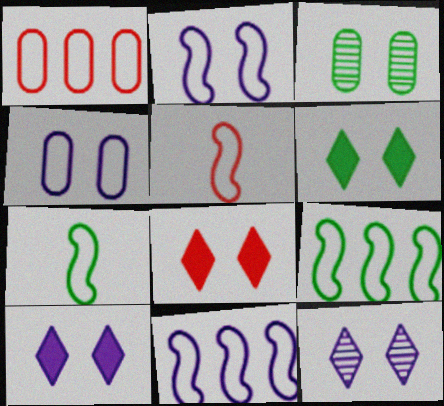[[2, 3, 8], 
[2, 5, 9], 
[6, 8, 10]]